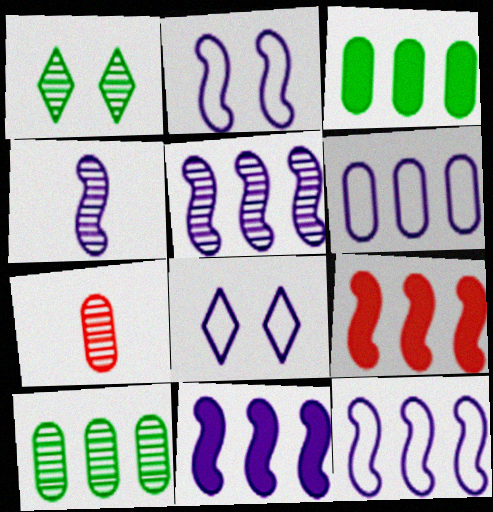[[1, 5, 7], 
[2, 4, 11], 
[5, 11, 12]]